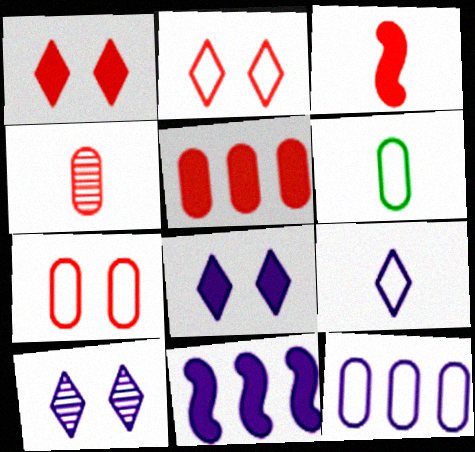[[1, 3, 5], 
[4, 5, 7], 
[6, 7, 12]]